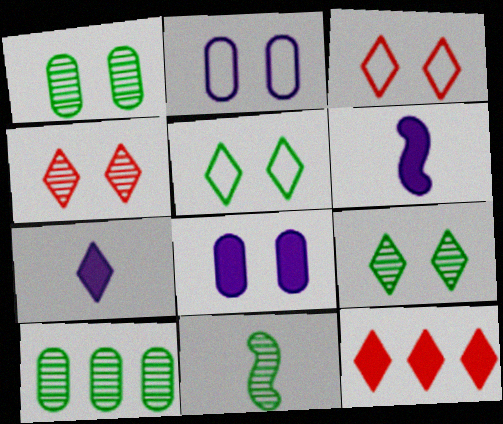[[2, 11, 12], 
[3, 6, 10], 
[9, 10, 11]]